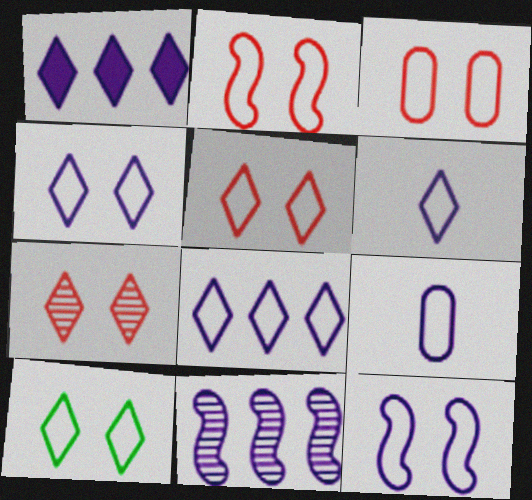[[2, 3, 5], 
[3, 10, 12], 
[4, 5, 10], 
[4, 6, 8], 
[8, 9, 12]]